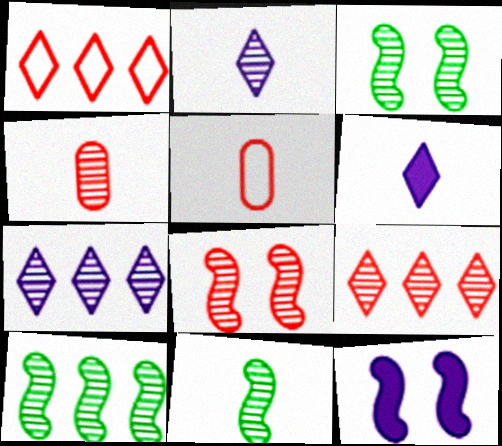[[2, 4, 11], 
[3, 4, 7], 
[3, 10, 11], 
[4, 8, 9], 
[5, 6, 11]]